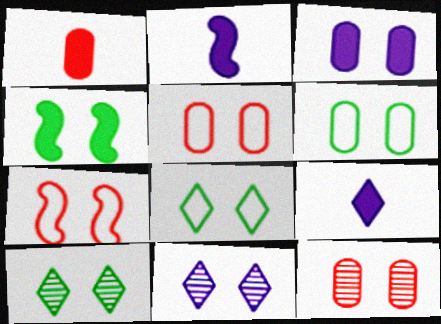[[3, 6, 12], 
[3, 7, 10], 
[4, 5, 11], 
[4, 6, 10]]